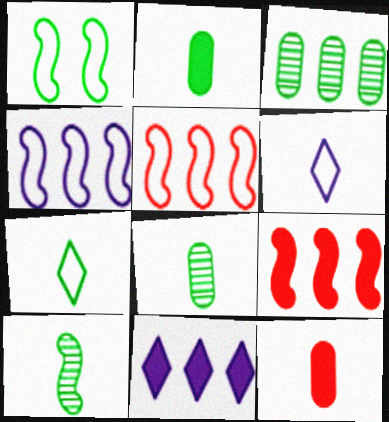[[2, 7, 10], 
[3, 5, 11], 
[6, 10, 12]]